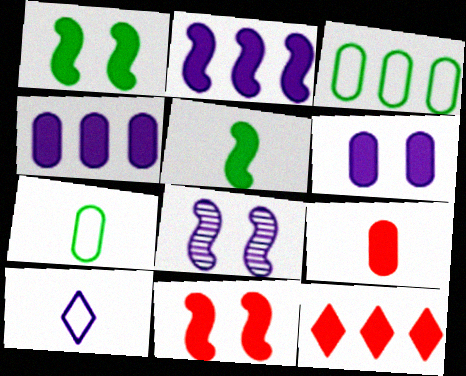[[2, 5, 11], 
[4, 8, 10], 
[5, 6, 12], 
[7, 8, 12], 
[9, 11, 12]]